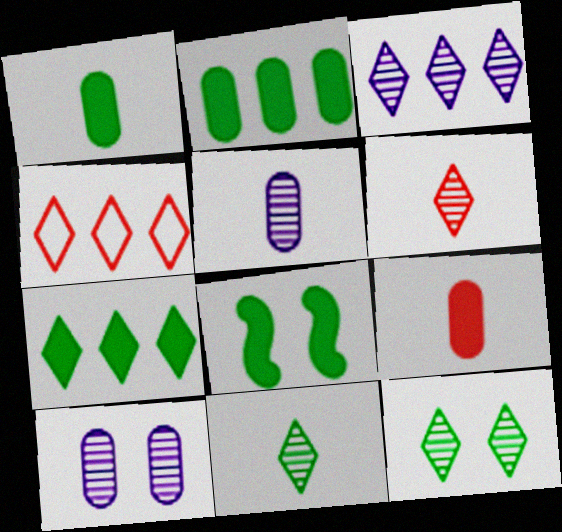[[1, 7, 8], 
[3, 4, 7], 
[3, 6, 12], 
[4, 5, 8]]